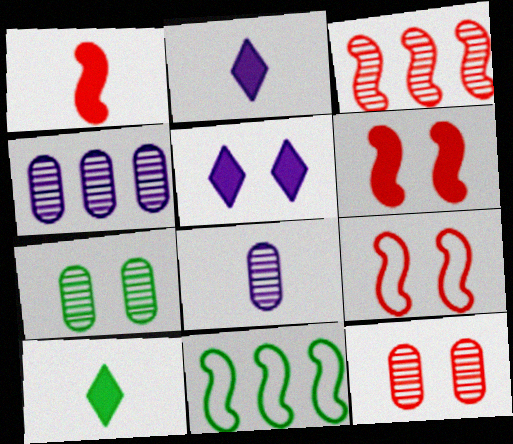[[1, 3, 9], 
[2, 11, 12], 
[4, 9, 10], 
[5, 7, 9], 
[7, 10, 11]]